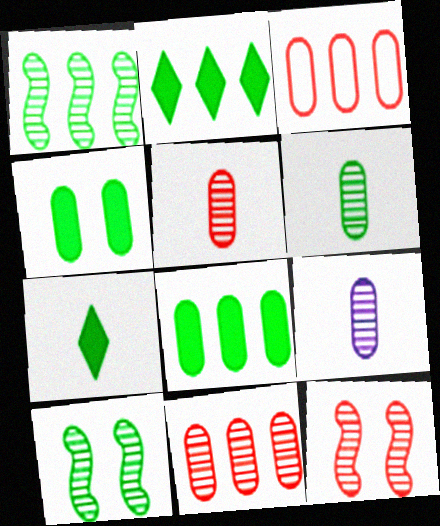[[3, 4, 9], 
[5, 6, 9]]